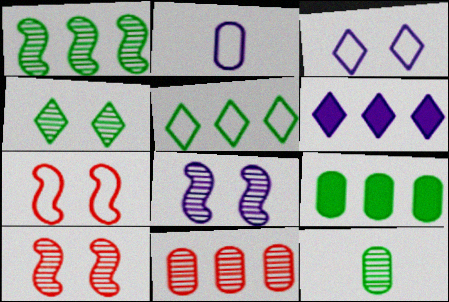[[1, 4, 12], 
[1, 5, 9], 
[2, 5, 7], 
[2, 6, 8], 
[6, 7, 12]]